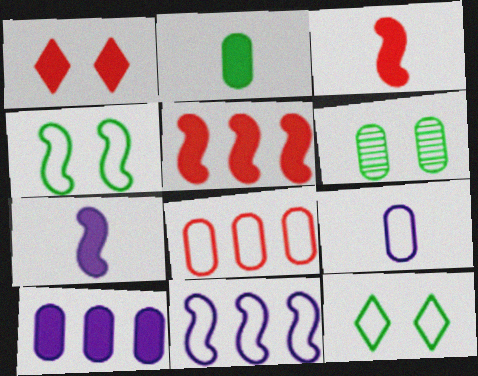[]